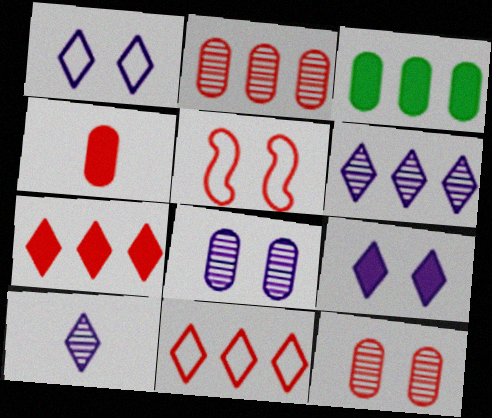[[3, 5, 10]]